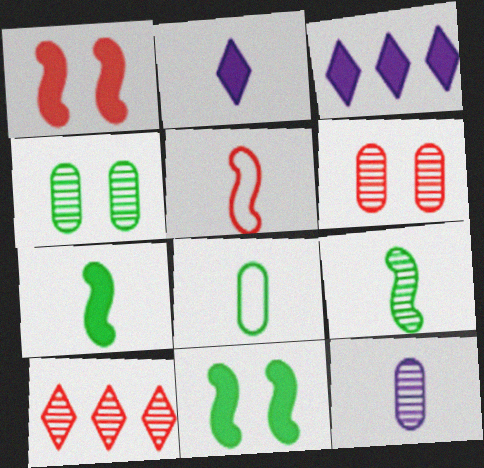[[3, 4, 5]]